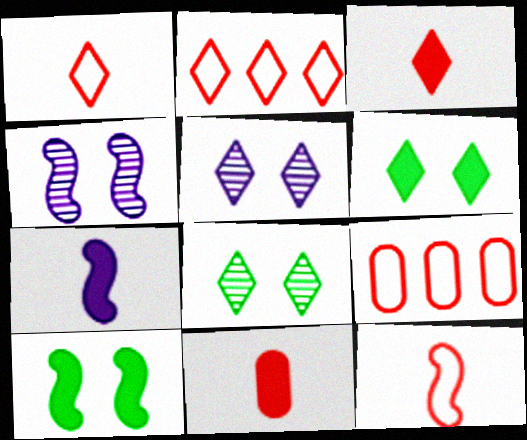[[7, 8, 9]]